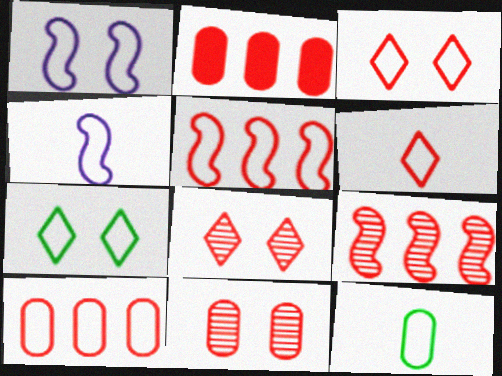[[4, 6, 12], 
[4, 7, 10]]